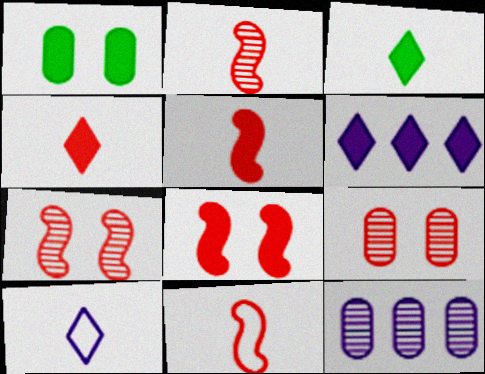[[1, 5, 6], 
[2, 5, 11]]